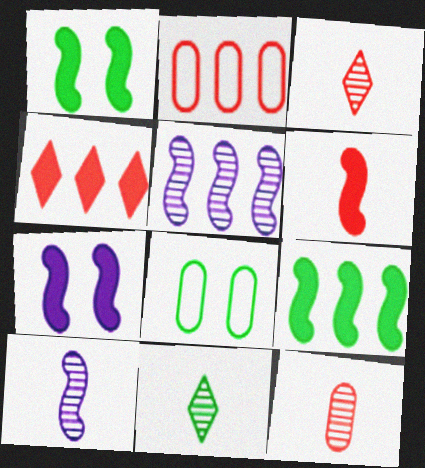[[2, 7, 11], 
[4, 8, 10], 
[6, 7, 9], 
[8, 9, 11], 
[10, 11, 12]]